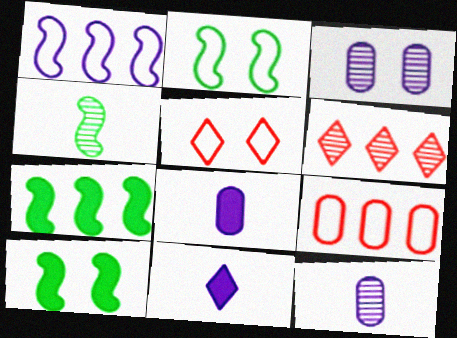[[1, 3, 11], 
[2, 4, 7], 
[2, 6, 8], 
[3, 4, 6], 
[3, 5, 10], 
[5, 7, 12]]